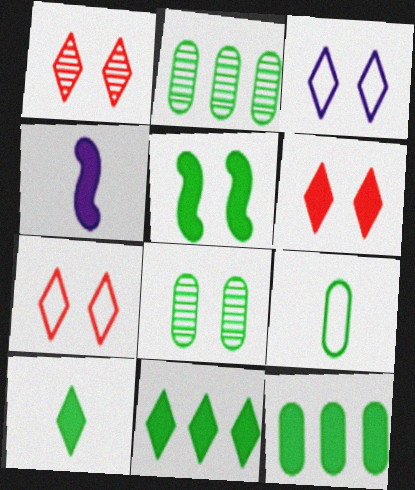[[1, 6, 7], 
[2, 4, 7], 
[4, 6, 12], 
[5, 10, 12], 
[8, 9, 12]]